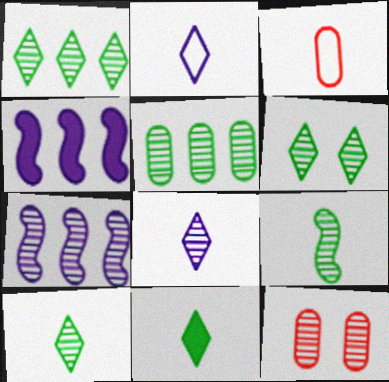[[1, 6, 10], 
[3, 4, 6], 
[5, 6, 9], 
[7, 10, 12]]